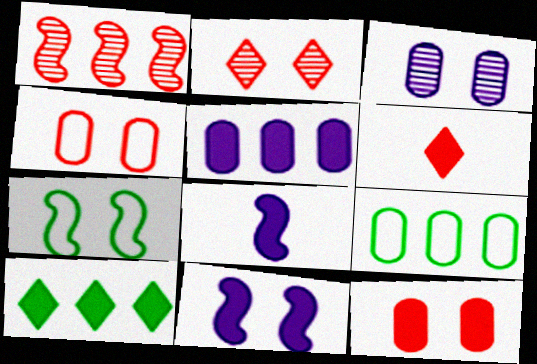[[1, 4, 6], 
[1, 7, 8], 
[2, 8, 9], 
[8, 10, 12]]